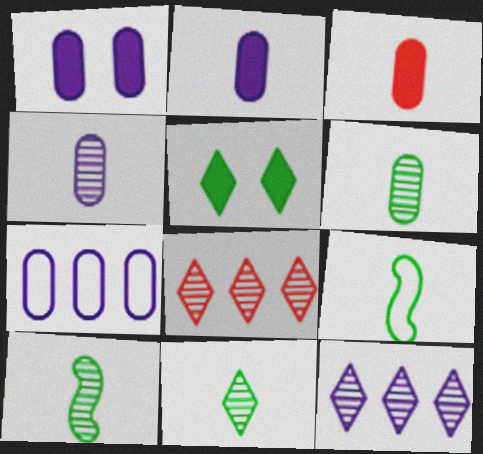[[1, 4, 7], 
[1, 8, 9], 
[6, 10, 11]]